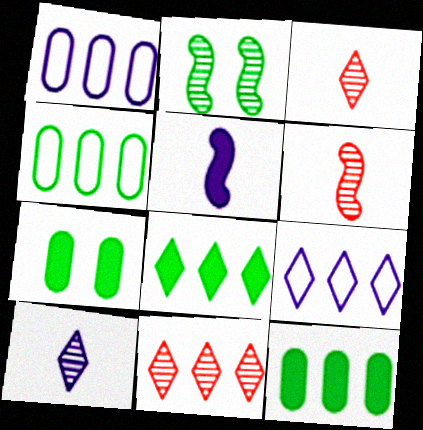[[6, 7, 9], 
[8, 9, 11]]